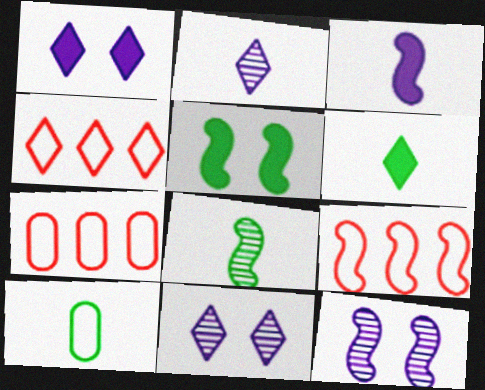[[1, 7, 8], 
[2, 5, 7], 
[4, 6, 11], 
[4, 7, 9], 
[6, 7, 12], 
[6, 8, 10]]